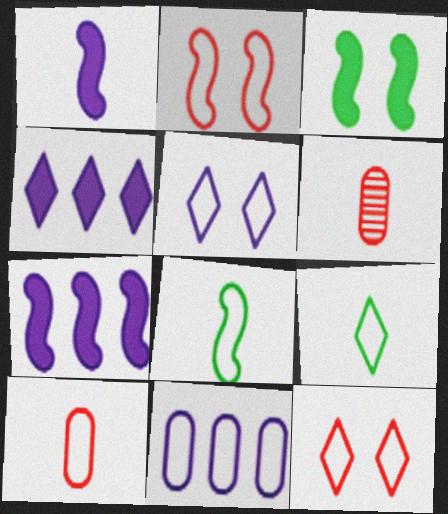[[1, 6, 9], 
[2, 9, 11], 
[8, 11, 12]]